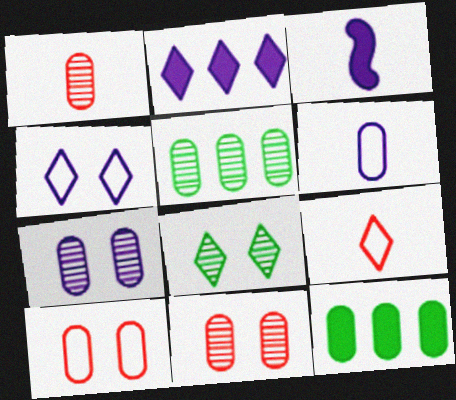[[1, 5, 7], 
[2, 8, 9], 
[6, 11, 12]]